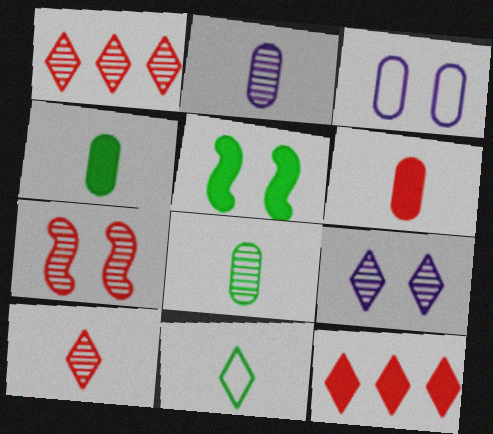[[9, 11, 12]]